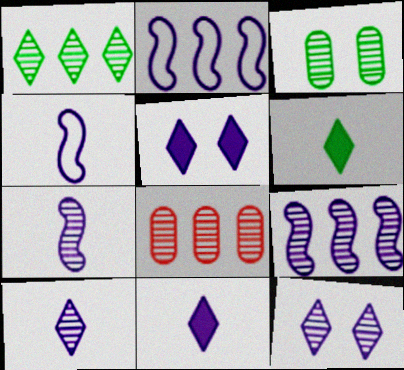[[1, 8, 9]]